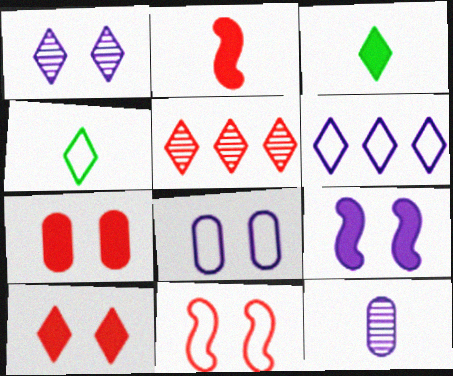[[1, 8, 9], 
[2, 4, 12], 
[6, 9, 12]]